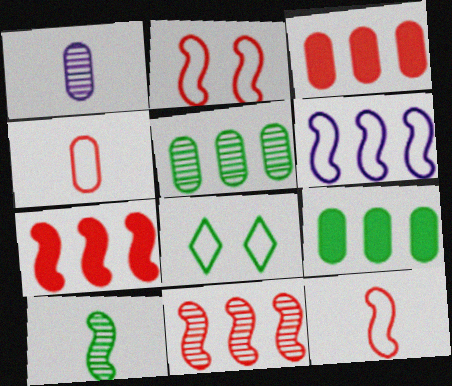[[1, 7, 8], 
[4, 6, 8], 
[8, 9, 10]]